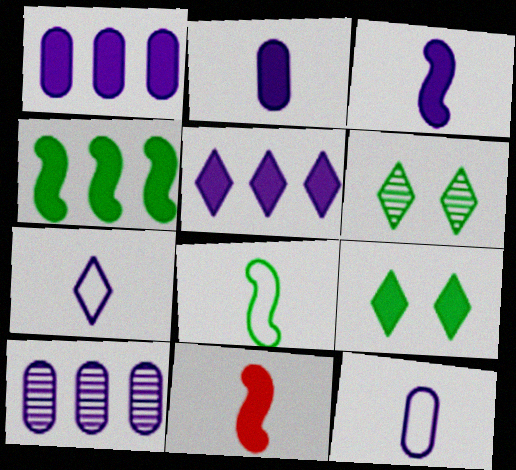[[1, 9, 11]]